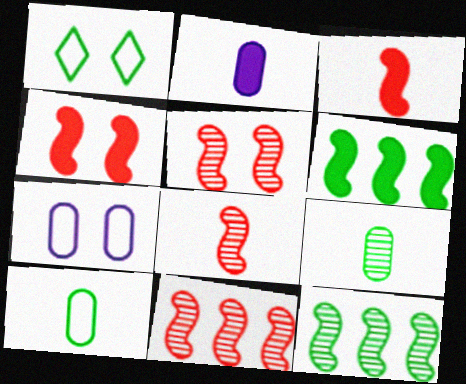[[1, 2, 11], 
[1, 6, 9], 
[5, 8, 11]]